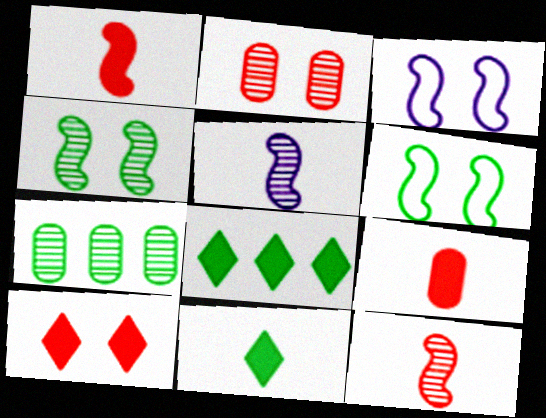[[6, 7, 11]]